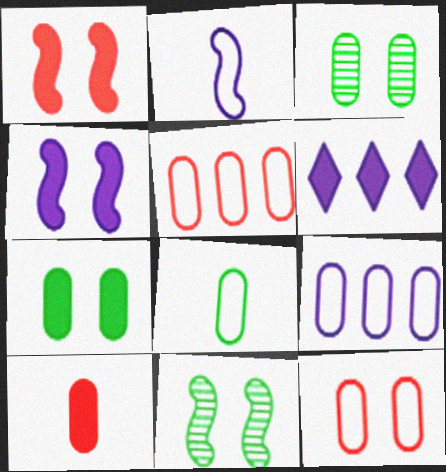[[3, 9, 10], 
[8, 9, 12]]